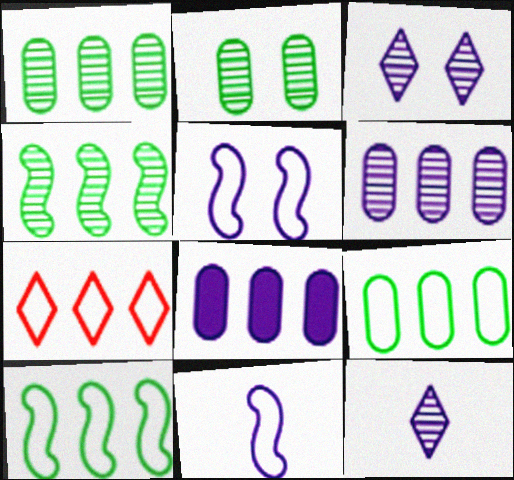[[3, 8, 11], 
[4, 7, 8], 
[5, 8, 12]]